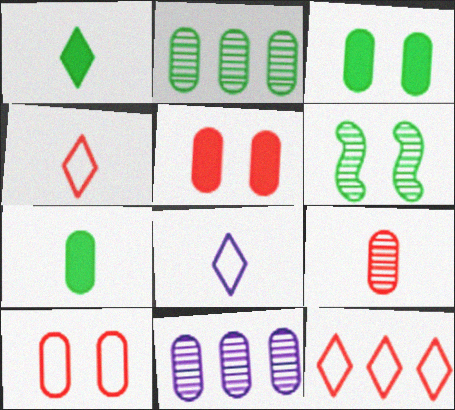[[7, 10, 11]]